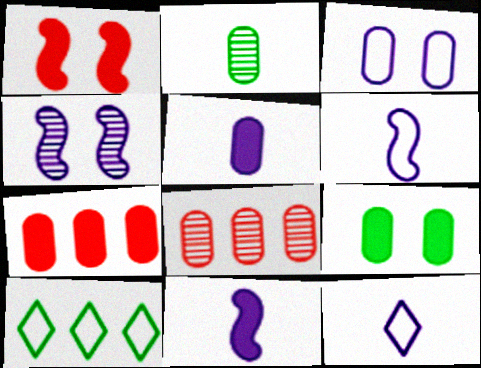[[2, 3, 7], 
[5, 7, 9]]